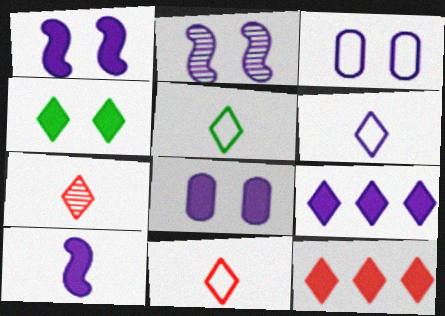[[5, 6, 11], 
[8, 9, 10]]